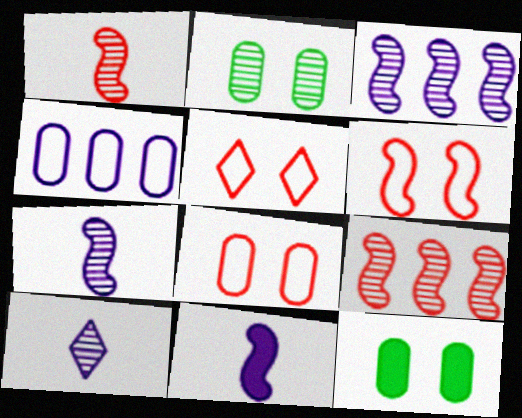[[2, 9, 10], 
[5, 6, 8]]